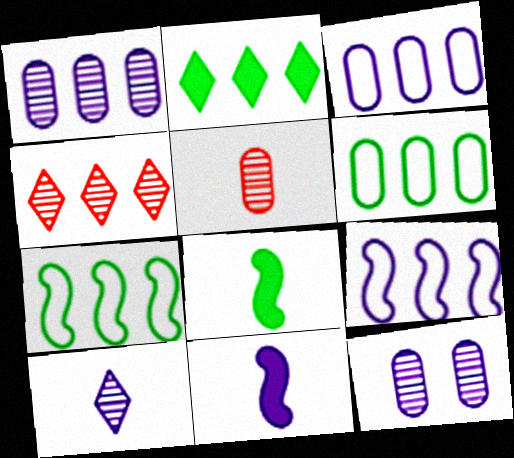[]